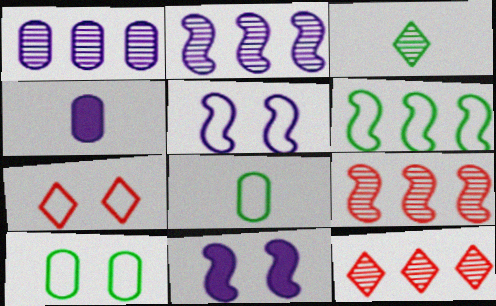[[5, 7, 10], 
[8, 11, 12]]